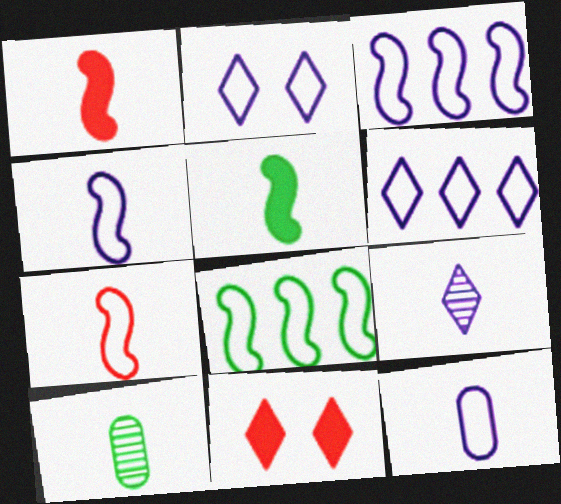[[2, 3, 12], 
[3, 10, 11]]